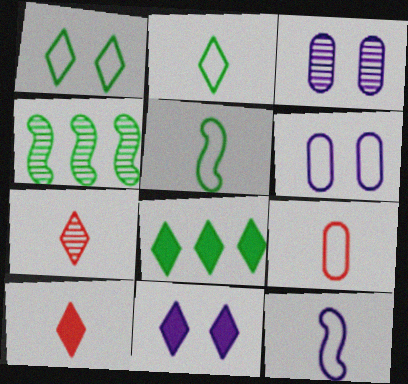[[2, 9, 12], 
[3, 4, 7], 
[4, 6, 10], 
[4, 9, 11], 
[8, 10, 11]]